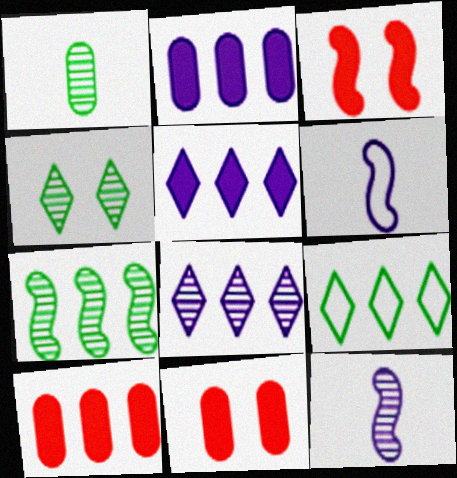[[1, 4, 7], 
[3, 6, 7], 
[4, 6, 10], 
[9, 11, 12]]